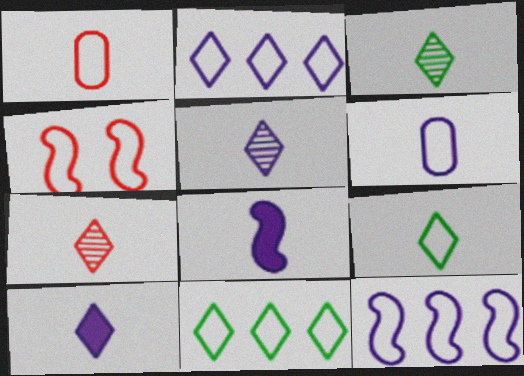[[1, 3, 8], 
[3, 5, 7], 
[4, 6, 11], 
[5, 6, 8], 
[7, 9, 10]]